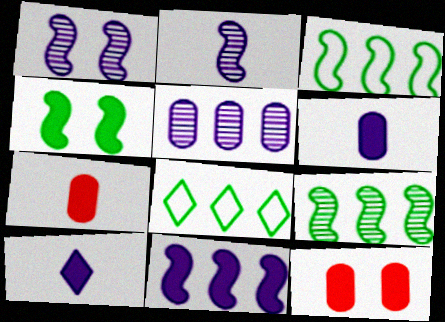[[1, 7, 8], 
[2, 8, 12]]